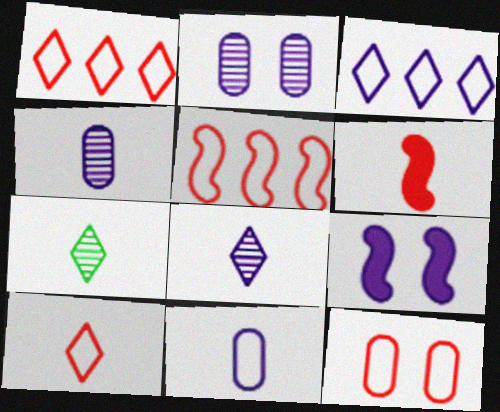[[3, 4, 9], 
[5, 10, 12], 
[6, 7, 11]]